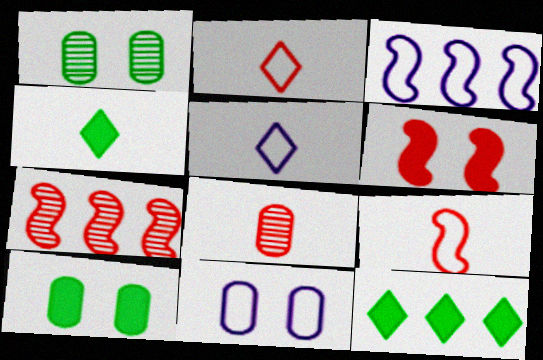[[3, 5, 11], 
[4, 7, 11], 
[5, 7, 10], 
[6, 7, 9]]